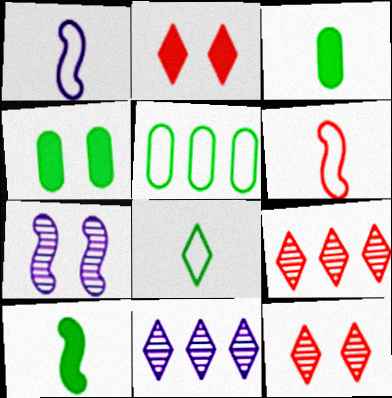[[1, 4, 9], 
[2, 8, 11], 
[4, 6, 11]]